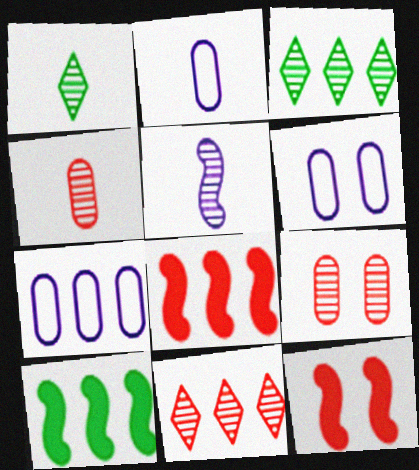[[1, 4, 5], 
[1, 6, 8], 
[1, 7, 12], 
[2, 3, 12], 
[2, 6, 7], 
[3, 5, 9], 
[3, 7, 8], 
[7, 10, 11]]